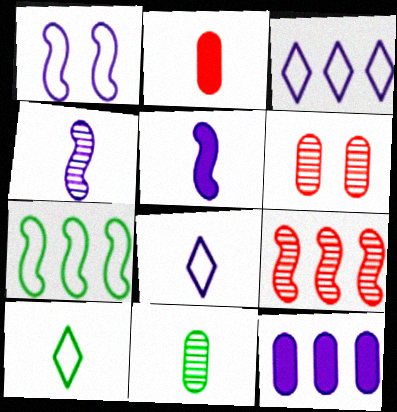[[2, 4, 10]]